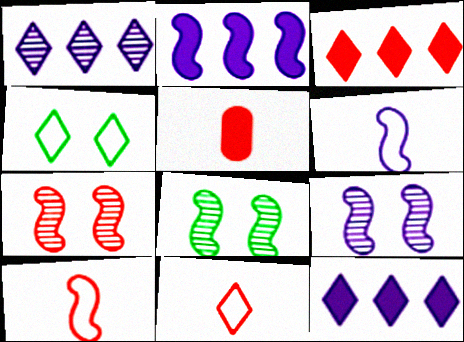[[2, 6, 9], 
[2, 8, 10], 
[7, 8, 9]]